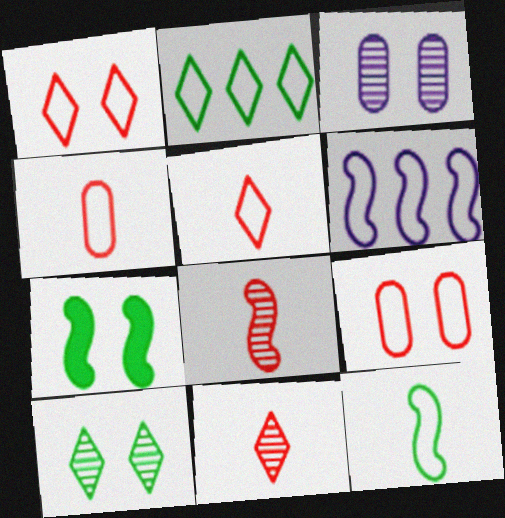[[1, 3, 7], 
[6, 7, 8]]